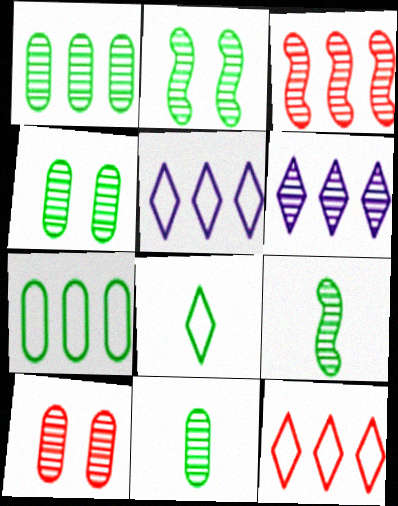[[1, 3, 6], 
[1, 4, 11], 
[6, 9, 10]]